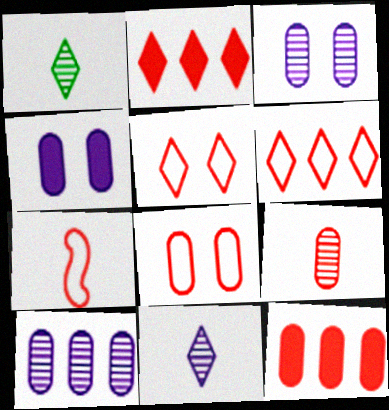[[6, 7, 8], 
[8, 9, 12]]